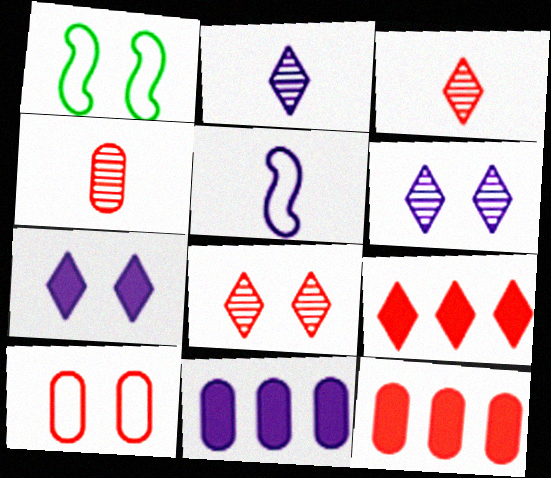[[1, 2, 12], 
[1, 3, 11], 
[4, 10, 12], 
[5, 6, 11]]